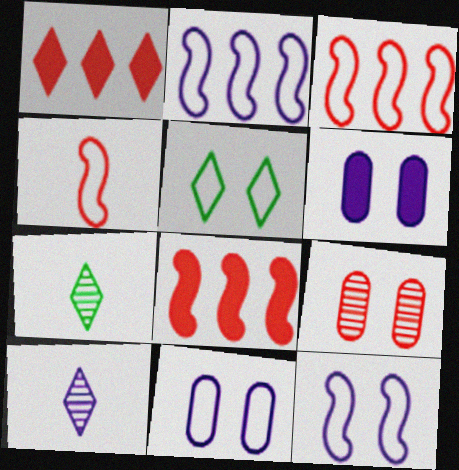[[1, 4, 9], 
[1, 5, 10], 
[2, 6, 10], 
[3, 6, 7], 
[7, 8, 11]]